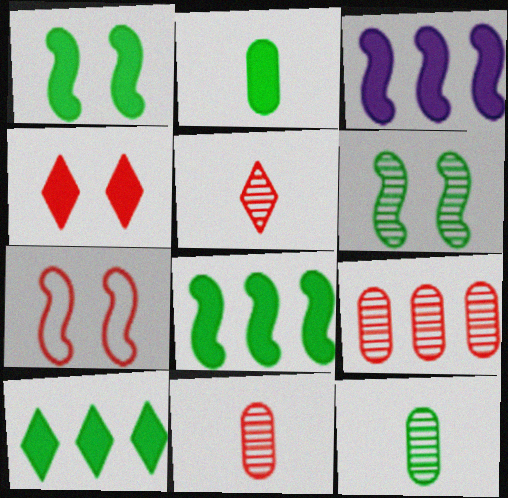[[1, 2, 10], 
[2, 3, 4]]